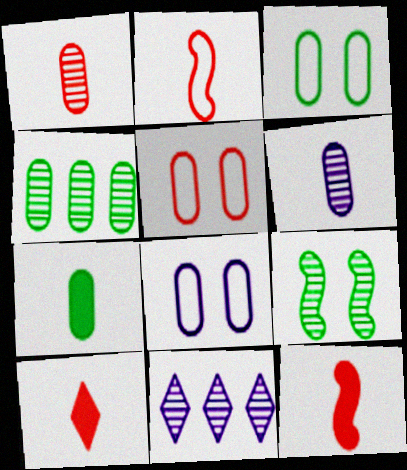[[1, 2, 10], 
[1, 9, 11], 
[3, 4, 7], 
[3, 5, 8], 
[3, 11, 12]]